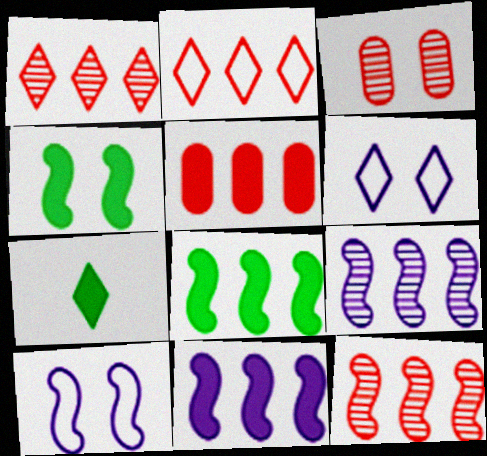[[1, 6, 7], 
[2, 5, 12], 
[3, 4, 6]]